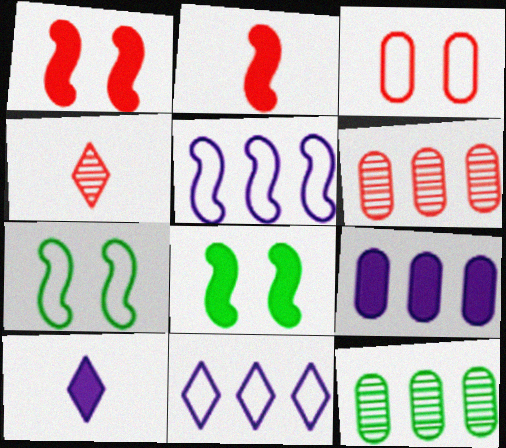[[4, 7, 9], 
[6, 7, 10]]